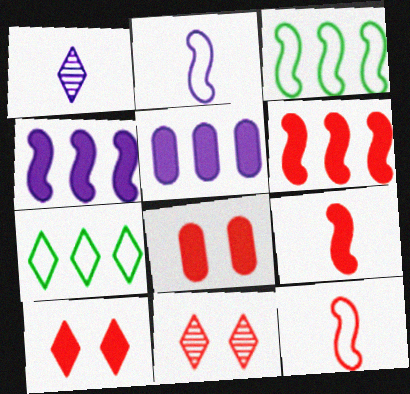[[1, 3, 8], 
[1, 7, 10]]